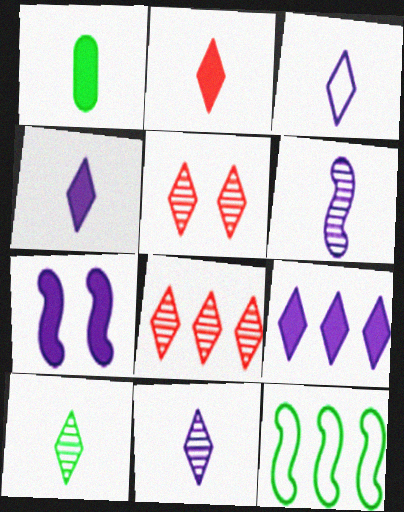[[2, 3, 10], 
[3, 4, 11]]